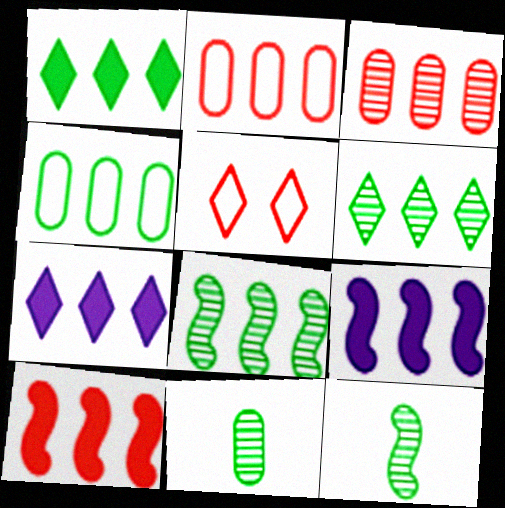[[1, 4, 8], 
[2, 6, 9], 
[2, 7, 8], 
[5, 9, 11]]